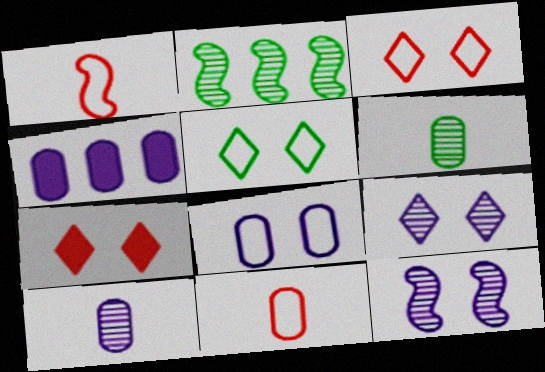[[4, 8, 10], 
[5, 7, 9]]